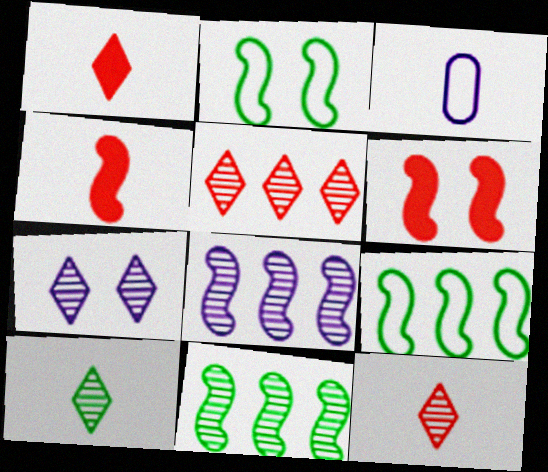[[2, 4, 8], 
[3, 4, 10], 
[5, 7, 10]]